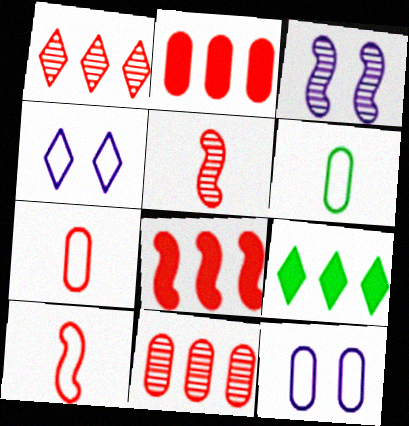[[3, 7, 9], 
[5, 9, 12]]